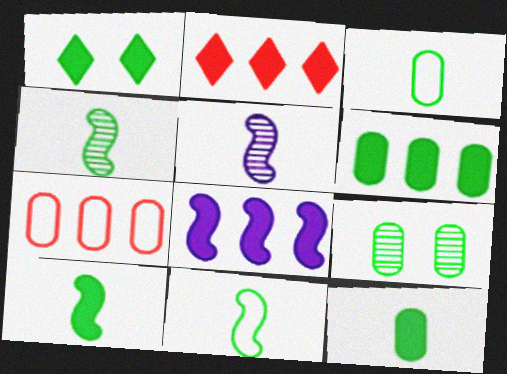[[1, 5, 7], 
[1, 6, 10], 
[2, 6, 8], 
[3, 6, 9], 
[4, 10, 11]]